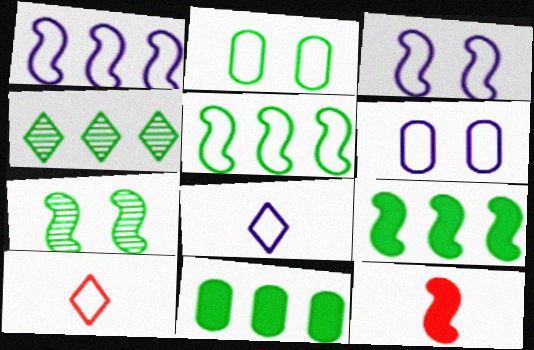[[1, 2, 10], 
[1, 6, 8], 
[1, 7, 12], 
[4, 5, 11], 
[4, 6, 12], 
[5, 6, 10]]